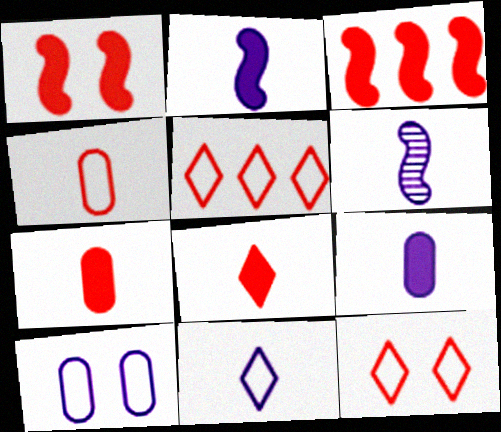[[6, 9, 11]]